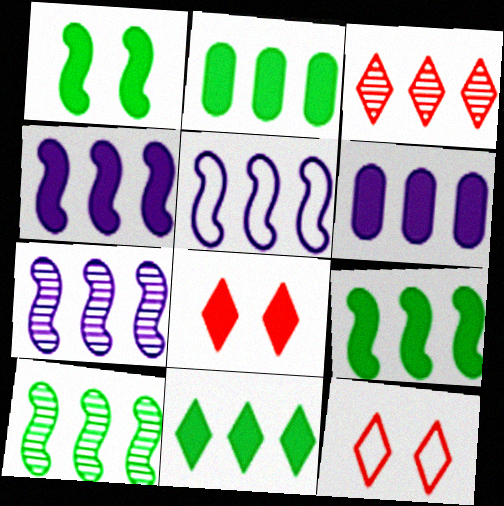[[2, 3, 5], 
[2, 9, 11], 
[4, 5, 7]]